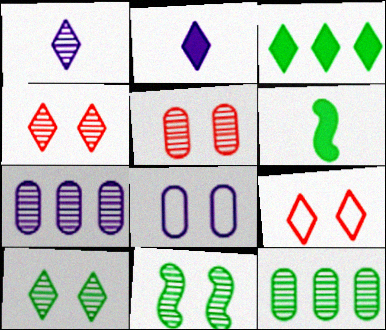[[1, 3, 9], 
[6, 7, 9]]